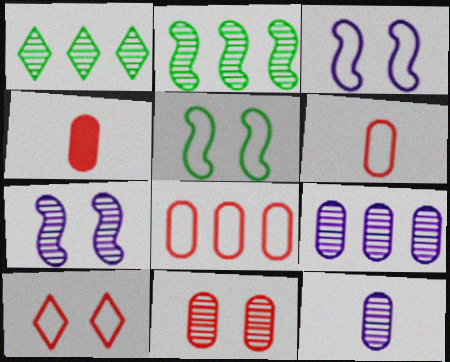[[1, 3, 4], 
[4, 8, 11]]